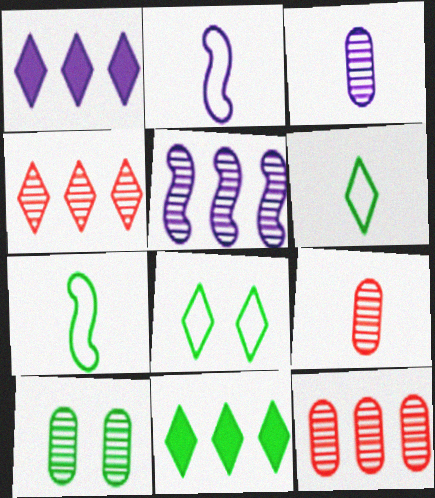[[3, 10, 12], 
[7, 10, 11]]